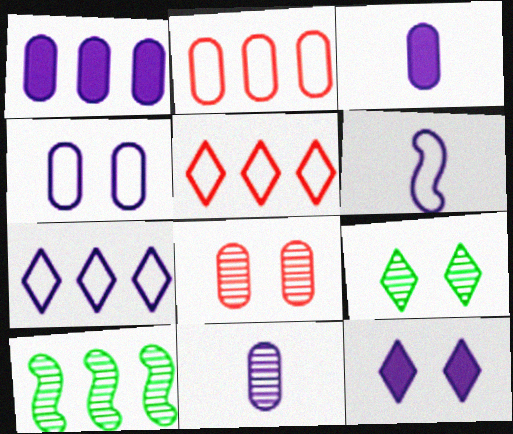[[1, 4, 11], 
[1, 5, 10], 
[4, 6, 7]]